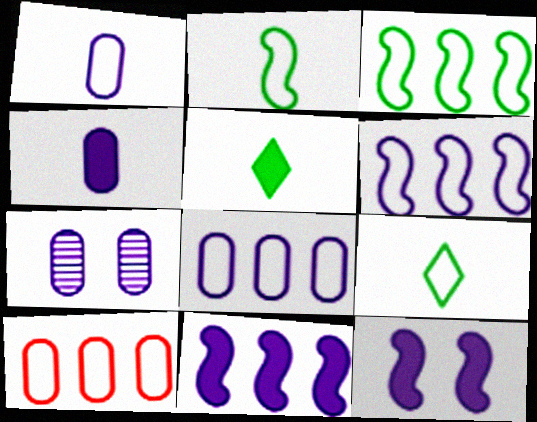[[4, 7, 8]]